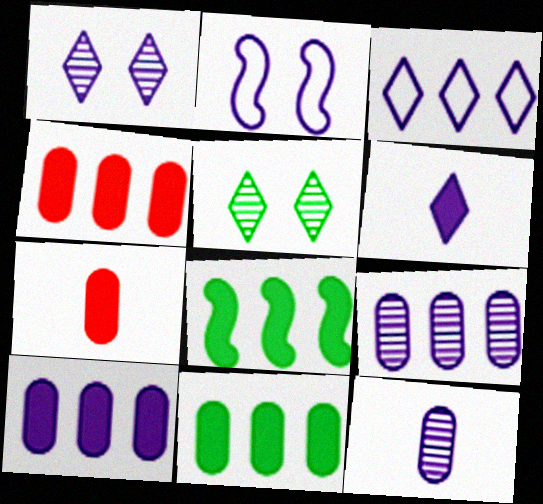[[1, 3, 6], 
[2, 6, 9], 
[4, 10, 11]]